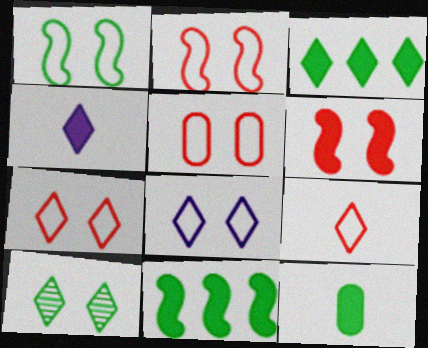[[1, 5, 8], 
[2, 5, 7]]